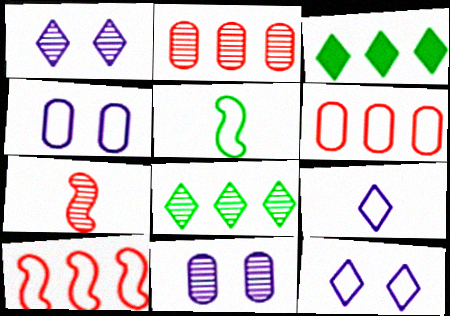[[3, 4, 7], 
[5, 6, 12], 
[7, 8, 11]]